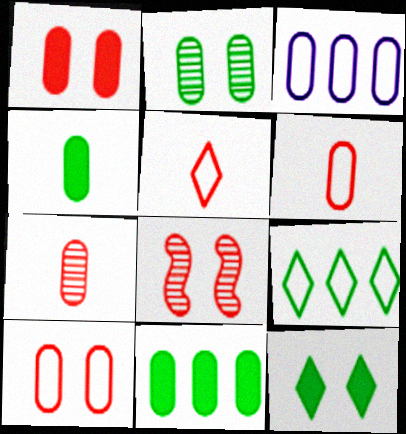[]